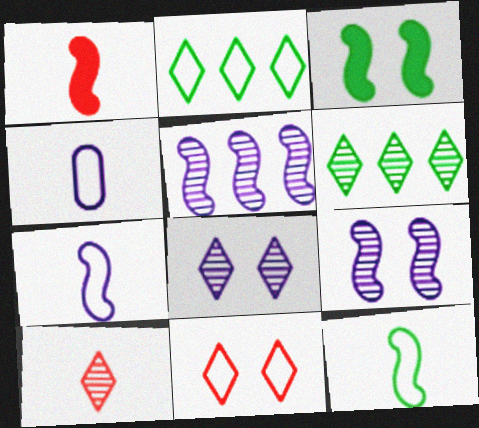[[6, 8, 10]]